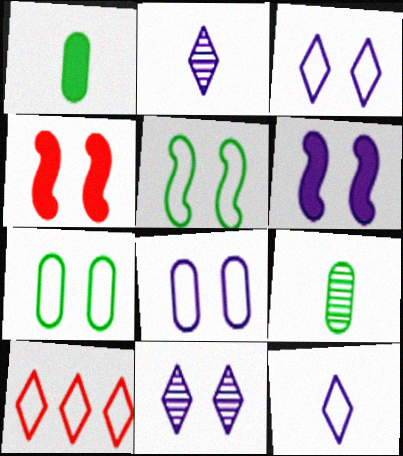[[4, 7, 11], 
[6, 8, 11], 
[6, 9, 10]]